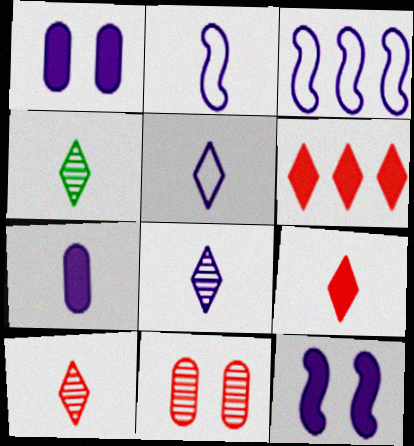[[1, 3, 8], 
[2, 7, 8], 
[4, 5, 9], 
[4, 8, 10]]